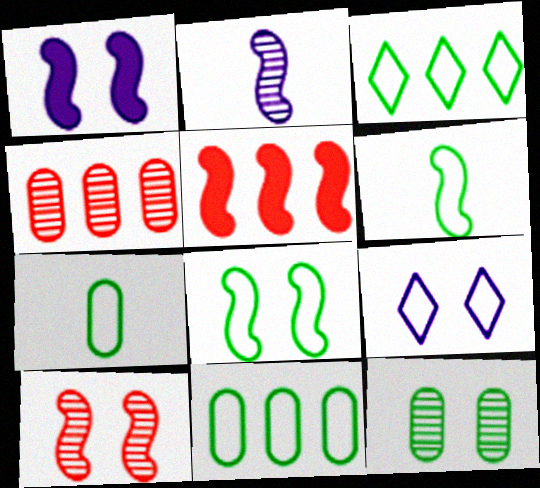[[1, 8, 10], 
[2, 5, 8], 
[3, 7, 8]]